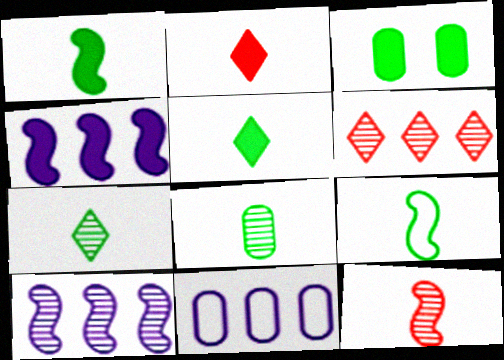[[2, 3, 4], 
[5, 8, 9]]